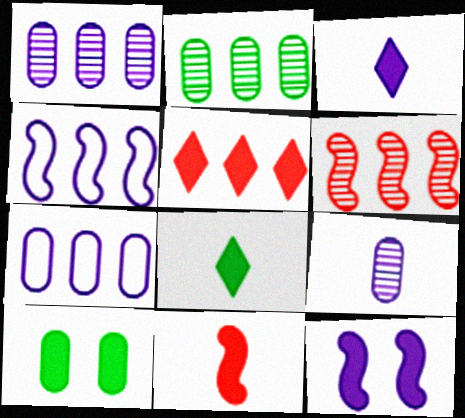[[2, 4, 5]]